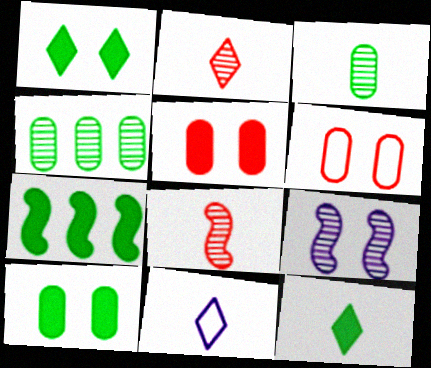[[1, 6, 9], 
[2, 4, 9], 
[2, 11, 12], 
[7, 10, 12]]